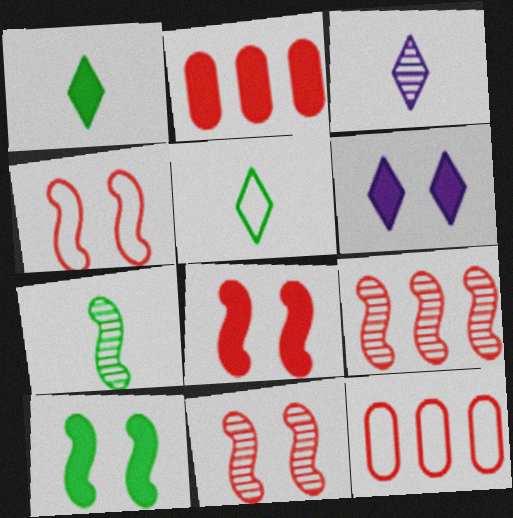[[3, 10, 12], 
[4, 8, 11], 
[6, 7, 12]]